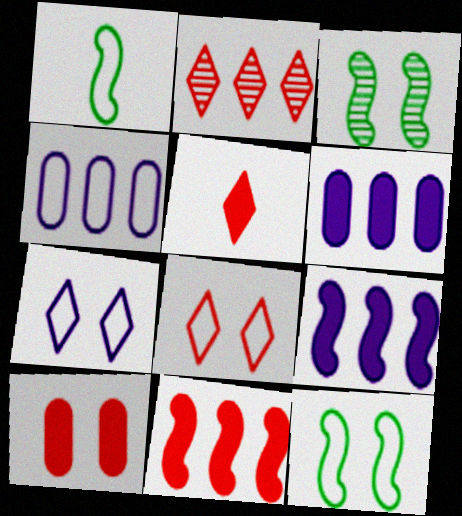[[1, 4, 8], 
[2, 5, 8], 
[3, 4, 5], 
[3, 7, 10], 
[5, 10, 11]]